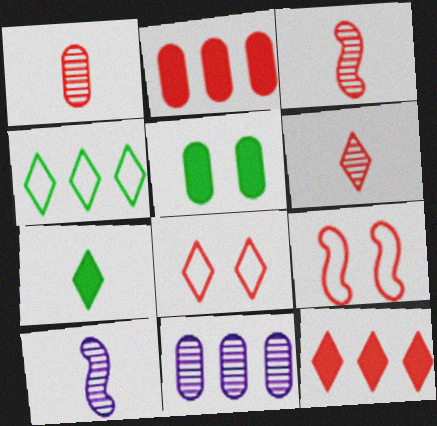[[1, 3, 6], 
[1, 9, 12], 
[2, 3, 8], 
[2, 6, 9], 
[6, 8, 12], 
[7, 9, 11]]